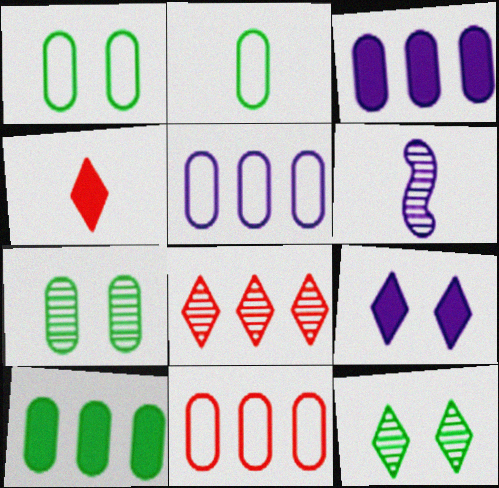[[2, 4, 6], 
[2, 7, 10], 
[5, 6, 9], 
[6, 7, 8]]